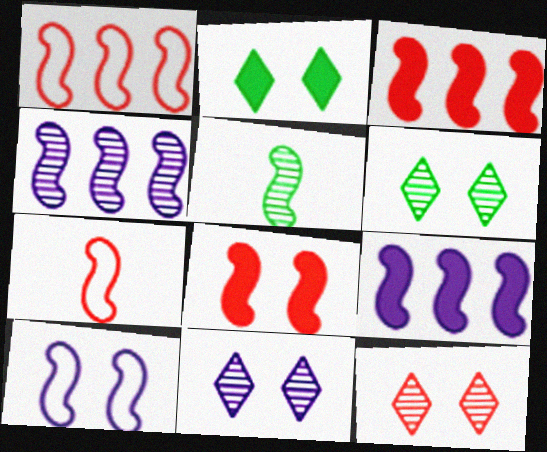[[3, 5, 10], 
[6, 11, 12]]